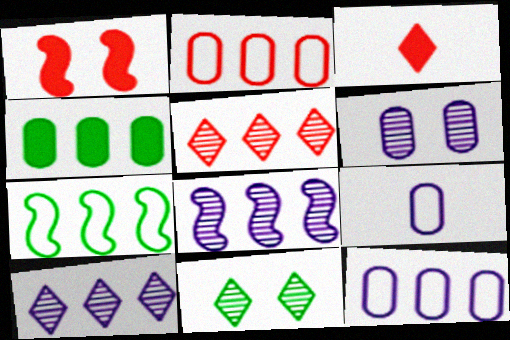[[3, 6, 7]]